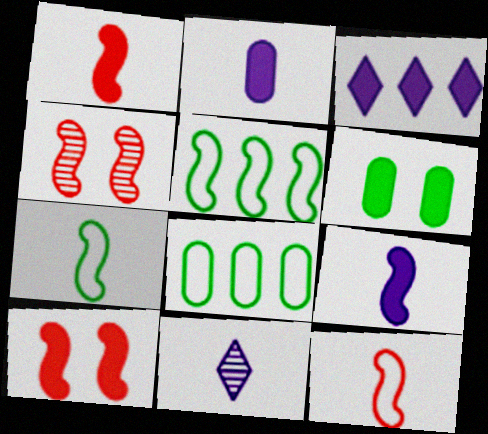[[1, 3, 6], 
[4, 5, 9], 
[8, 10, 11]]